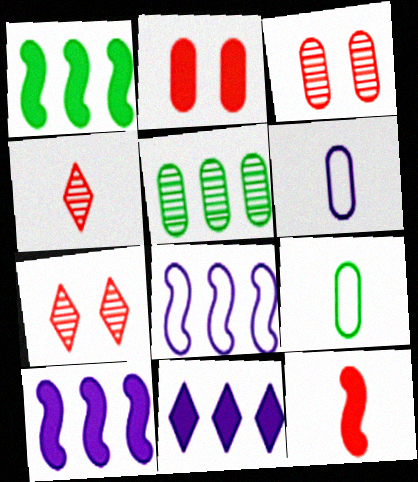[[1, 6, 7], 
[2, 5, 6], 
[7, 9, 10]]